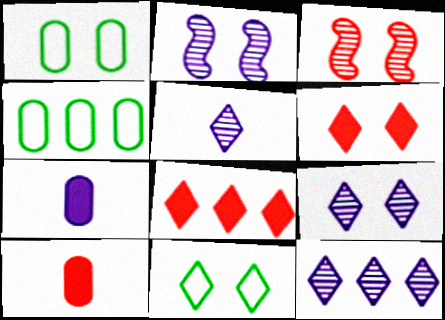[[1, 2, 6], 
[5, 8, 11], 
[5, 9, 12], 
[6, 9, 11]]